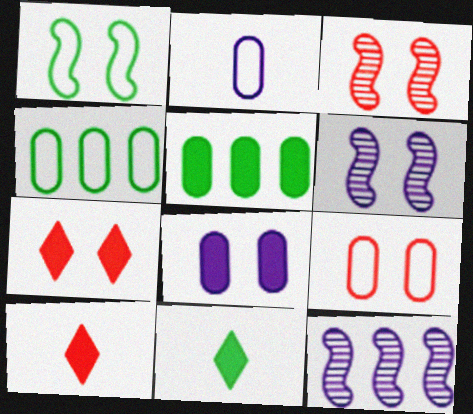[[2, 4, 9], 
[3, 7, 9], 
[4, 6, 10], 
[9, 11, 12]]